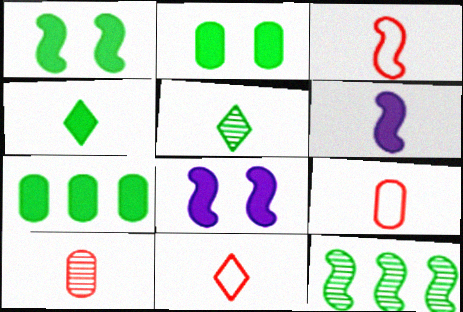[[1, 4, 7], 
[3, 8, 12], 
[3, 9, 11], 
[5, 6, 9]]